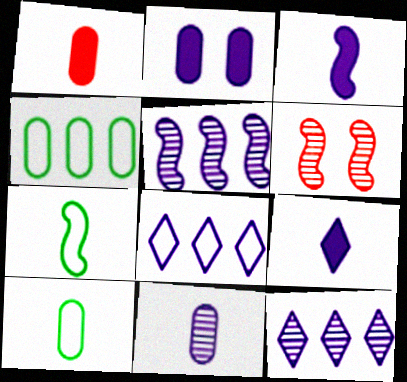[[1, 10, 11], 
[4, 6, 9]]